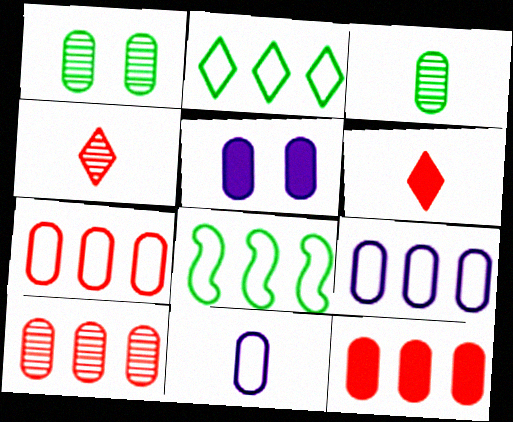[[1, 11, 12], 
[3, 5, 7], 
[4, 5, 8], 
[7, 10, 12]]